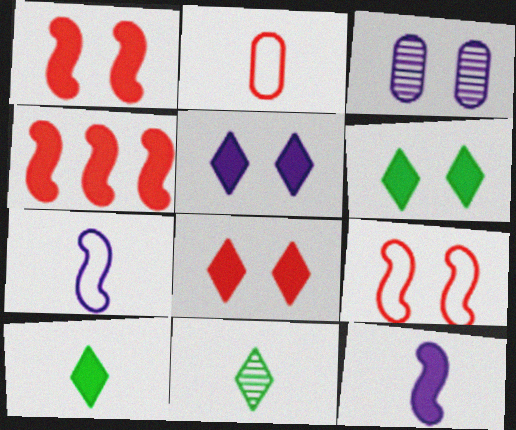[[2, 11, 12], 
[3, 6, 9], 
[5, 6, 8]]